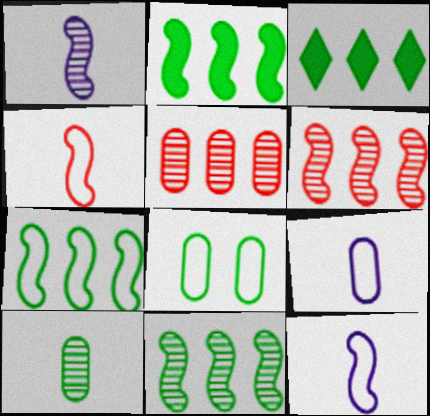[[2, 7, 11]]